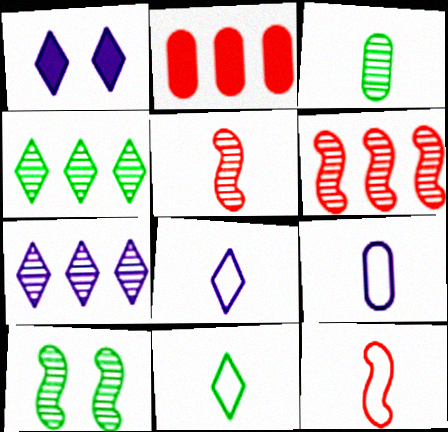[[1, 7, 8], 
[2, 8, 10], 
[3, 4, 10], 
[9, 11, 12]]